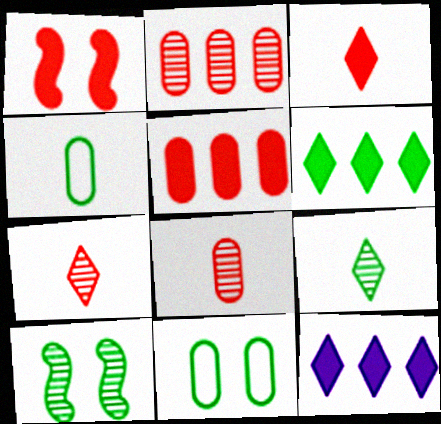[[1, 3, 5], 
[4, 6, 10]]